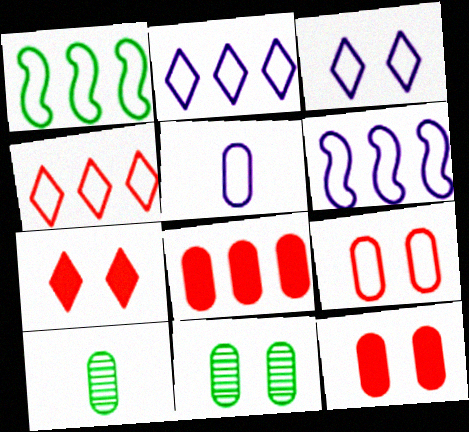[[3, 5, 6], 
[5, 8, 11], 
[6, 7, 10]]